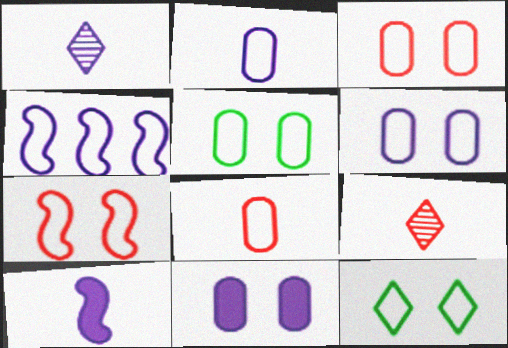[[1, 2, 10], 
[1, 4, 11], 
[3, 5, 6], 
[4, 8, 12], 
[6, 7, 12]]